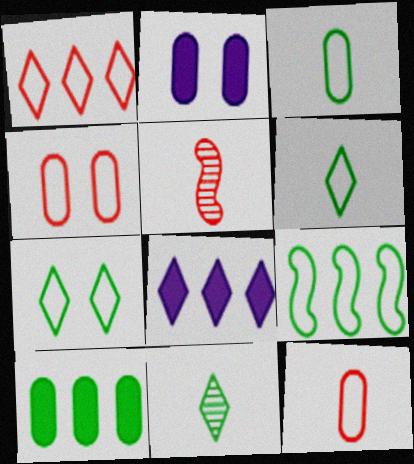[[3, 7, 9]]